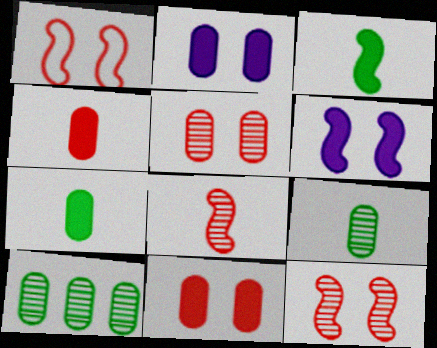[]